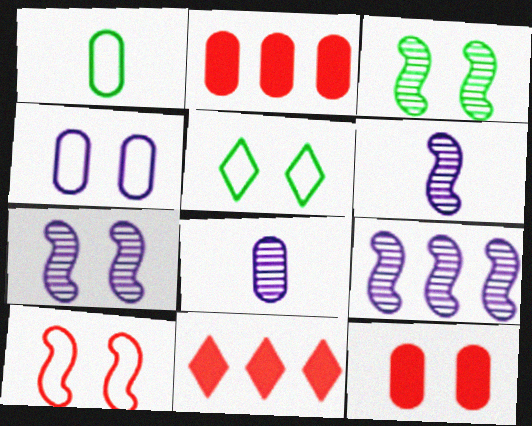[[1, 7, 11], 
[2, 5, 6], 
[4, 5, 10], 
[5, 7, 12], 
[6, 7, 9]]